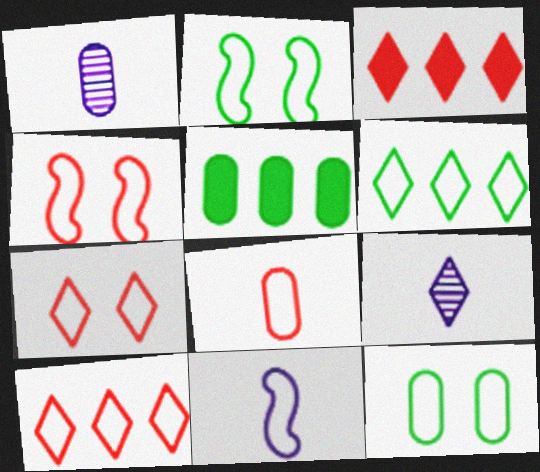[[1, 2, 3], 
[4, 5, 9], 
[4, 8, 10], 
[10, 11, 12]]